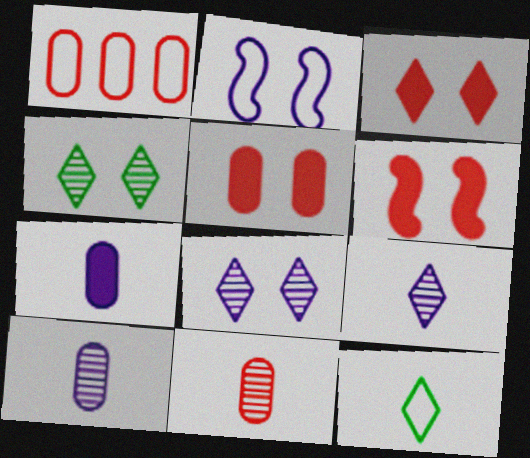[[1, 2, 12], 
[1, 5, 11], 
[2, 4, 5], 
[3, 5, 6]]